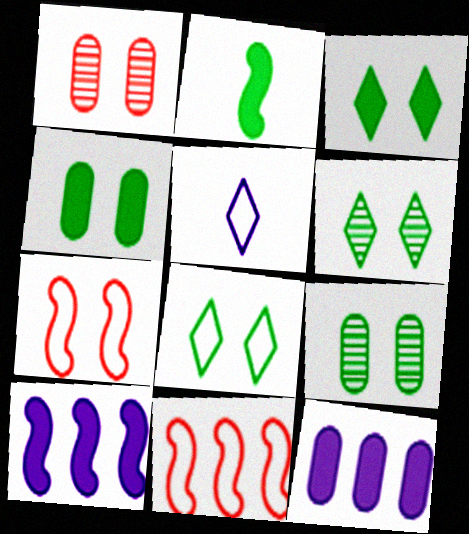[[3, 6, 8]]